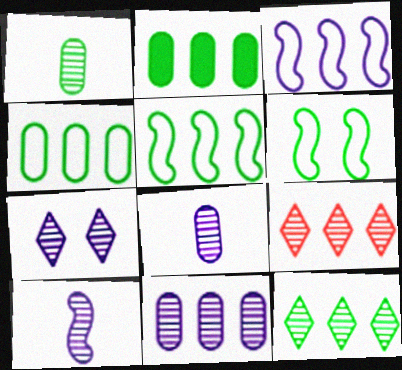[[2, 3, 9], 
[2, 5, 12], 
[7, 10, 11]]